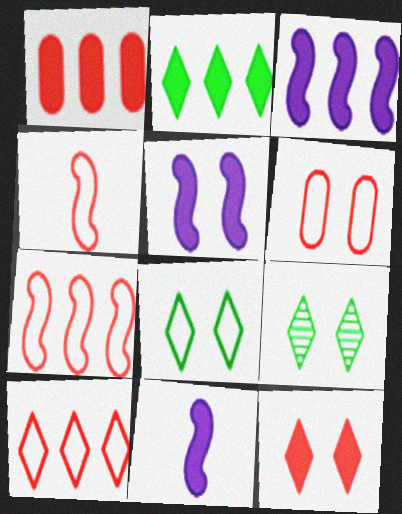[[1, 2, 3], 
[3, 5, 11], 
[4, 6, 10], 
[5, 6, 9]]